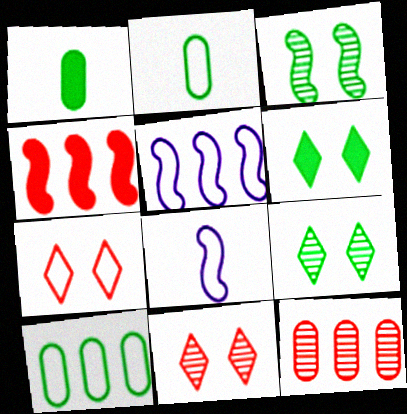[[1, 5, 11], 
[2, 5, 7], 
[3, 4, 8], 
[6, 8, 12], 
[7, 8, 10]]